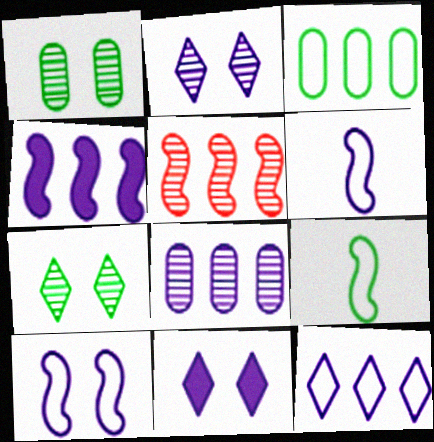[[4, 8, 12], 
[6, 8, 11]]